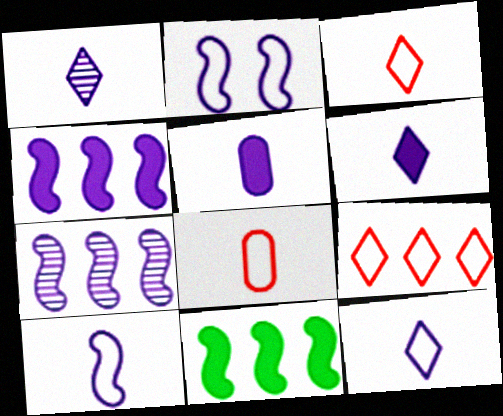[[1, 5, 10], 
[1, 6, 12]]